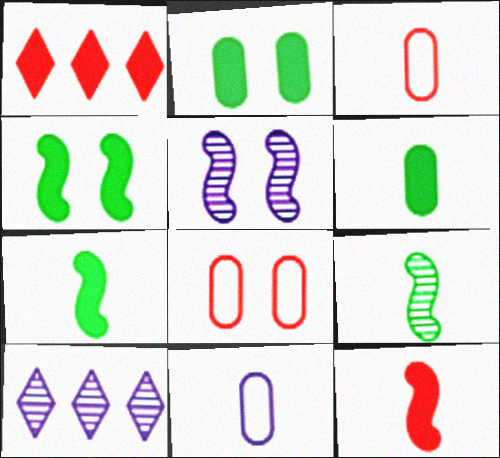[[3, 4, 10], 
[7, 8, 10]]